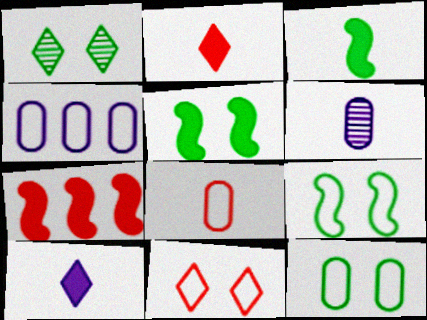[[1, 5, 12], 
[4, 8, 12]]